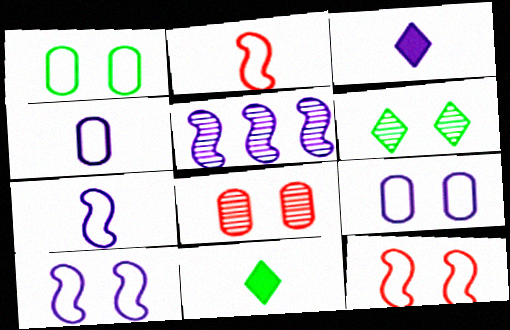[[3, 5, 9]]